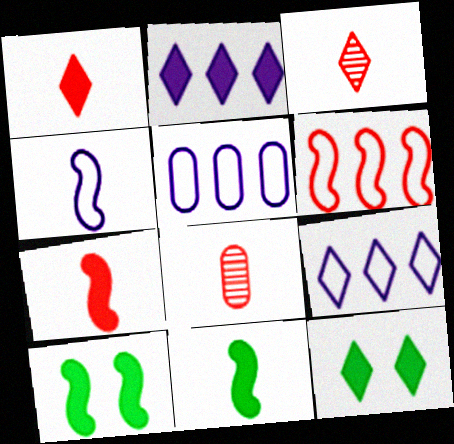[[1, 2, 12], 
[3, 5, 10], 
[3, 9, 12], 
[8, 9, 10]]